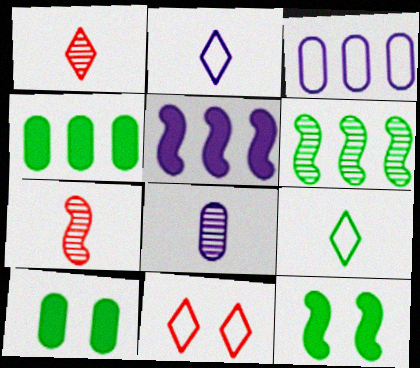[[1, 3, 12], 
[6, 9, 10]]